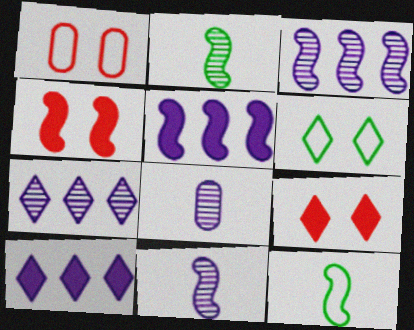[[1, 2, 10], 
[3, 4, 12]]